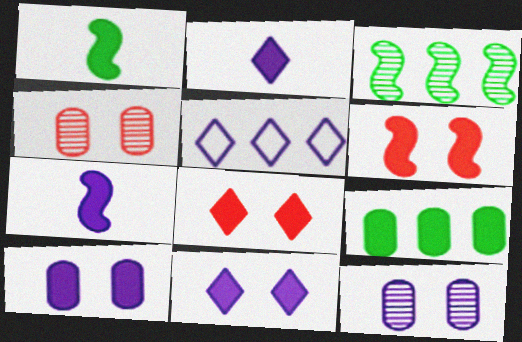[[1, 4, 5], 
[2, 6, 9], 
[5, 7, 12], 
[7, 8, 9]]